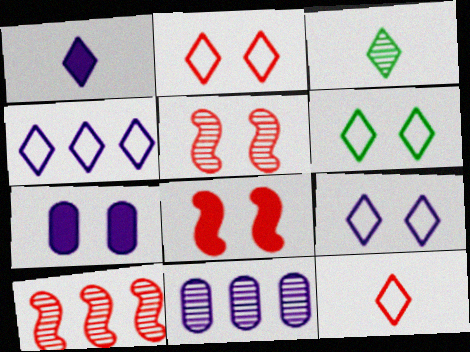[[1, 3, 12], 
[2, 6, 9], 
[3, 5, 11], 
[4, 6, 12], 
[5, 6, 7]]